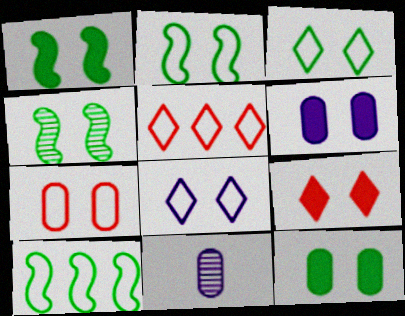[[1, 2, 4], 
[1, 5, 11], 
[1, 6, 9], 
[2, 7, 8], 
[3, 4, 12], 
[9, 10, 11]]